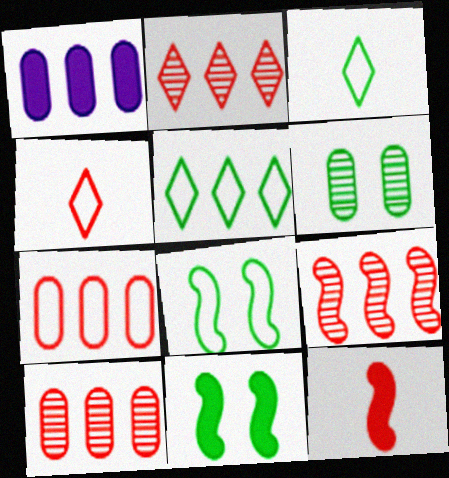[[1, 5, 9], 
[2, 9, 10]]